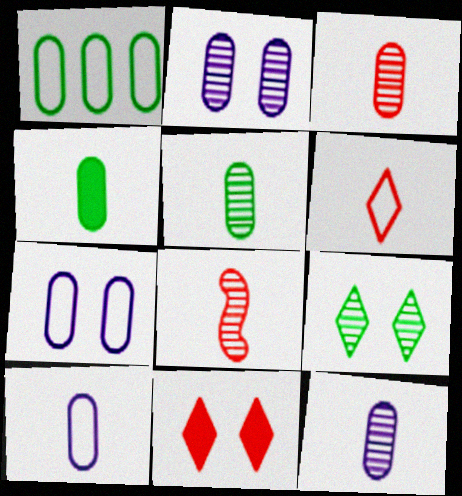[[3, 4, 10], 
[3, 5, 12]]